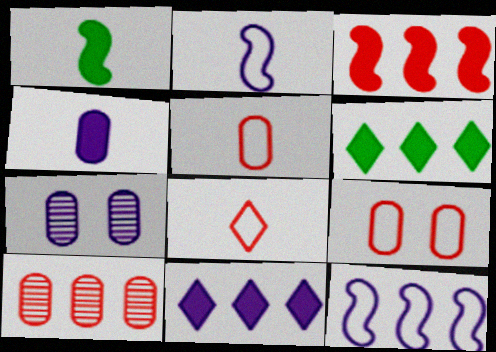[[2, 7, 11], 
[6, 10, 12]]